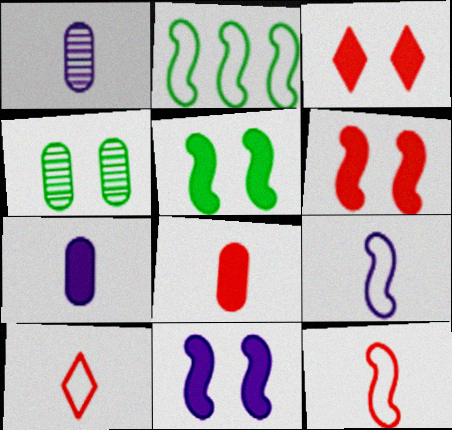[[1, 2, 3], 
[5, 6, 11]]